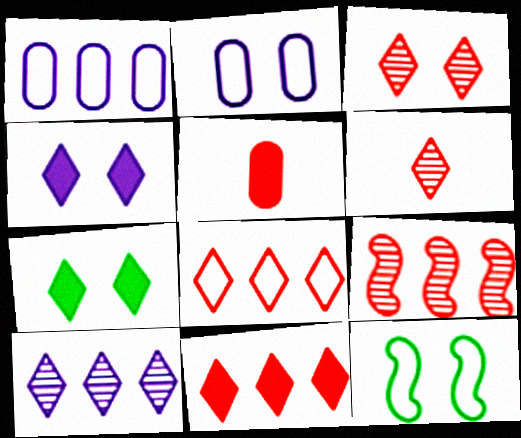[[5, 10, 12]]